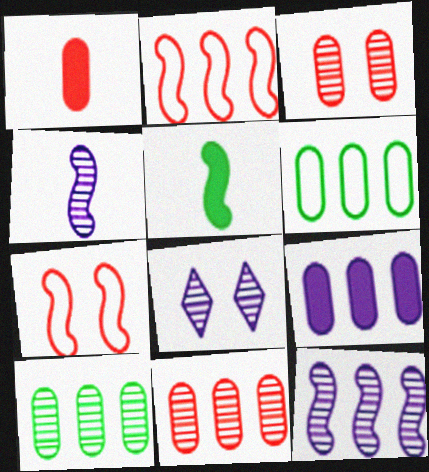[[5, 7, 12], 
[6, 9, 11]]